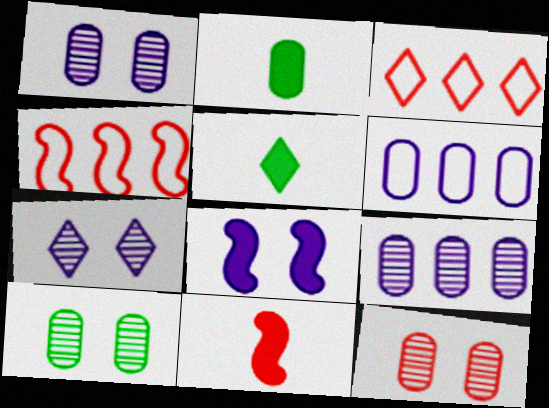[[1, 4, 5], 
[1, 10, 12], 
[2, 4, 7], 
[2, 6, 12], 
[3, 5, 7], 
[3, 11, 12]]